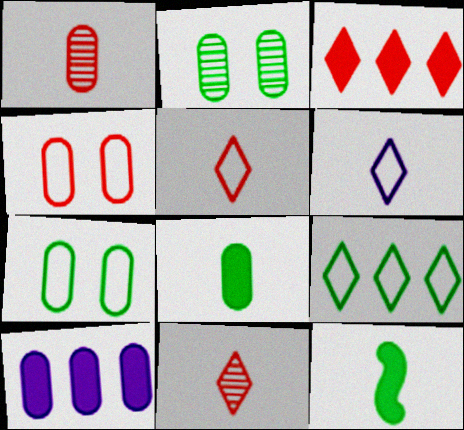[[1, 6, 12], 
[1, 7, 10], 
[2, 9, 12]]